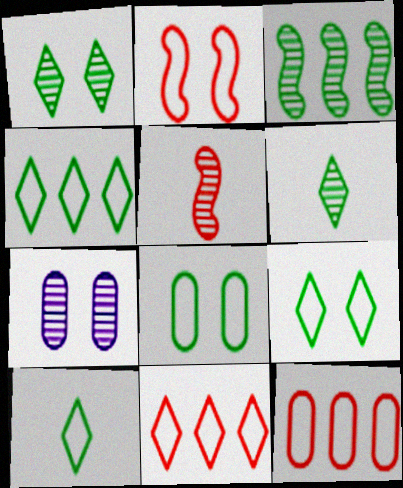[[4, 9, 10]]